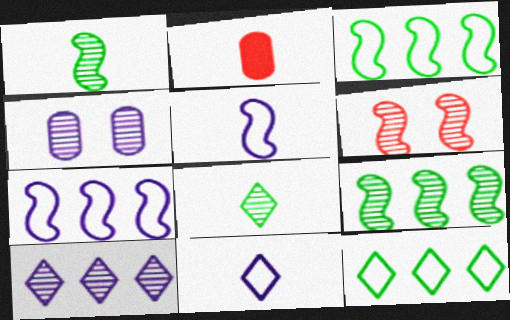[[1, 2, 11], 
[2, 5, 8]]